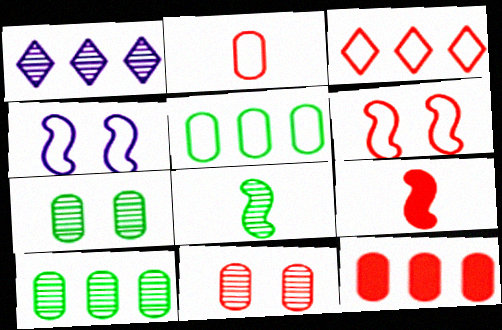[[1, 8, 11], 
[2, 3, 6], 
[2, 11, 12], 
[3, 9, 11]]